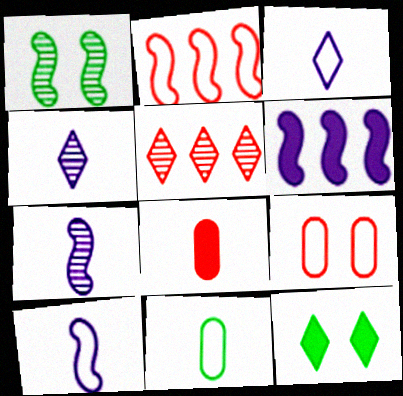[[3, 5, 12], 
[6, 8, 12]]